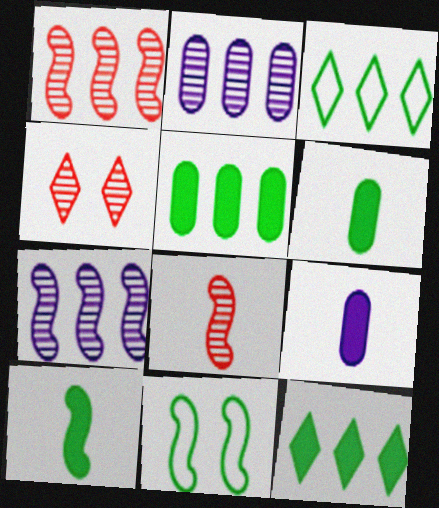[]